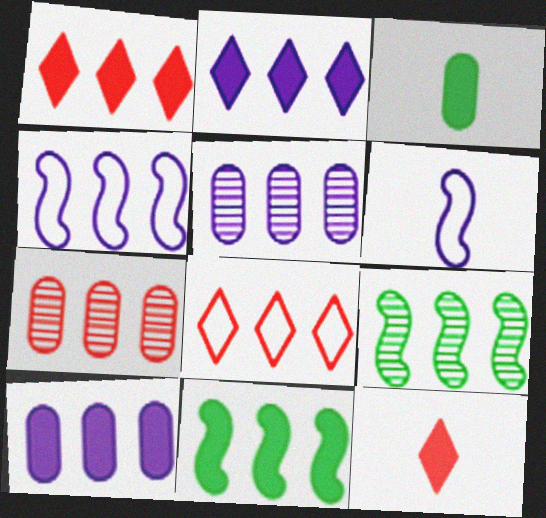[[1, 10, 11], 
[2, 4, 5], 
[5, 8, 11], 
[8, 9, 10]]